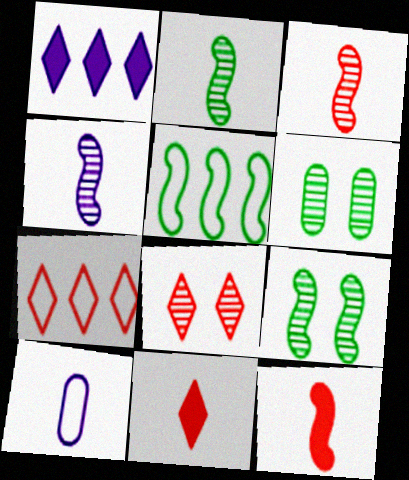[[2, 3, 4], 
[2, 10, 11], 
[7, 8, 11]]